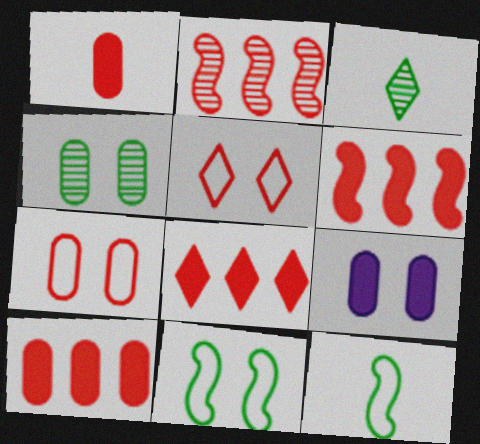[[1, 2, 5], 
[4, 7, 9], 
[6, 8, 10]]